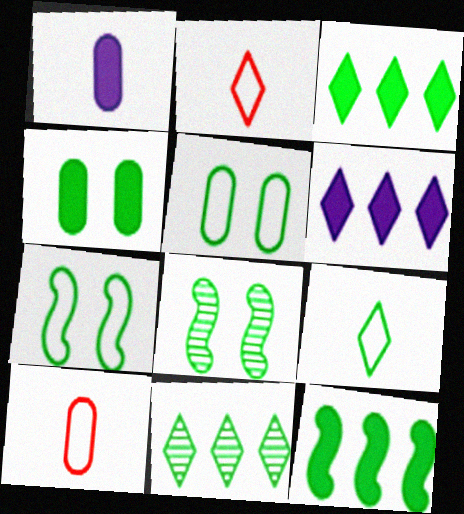[[6, 8, 10]]